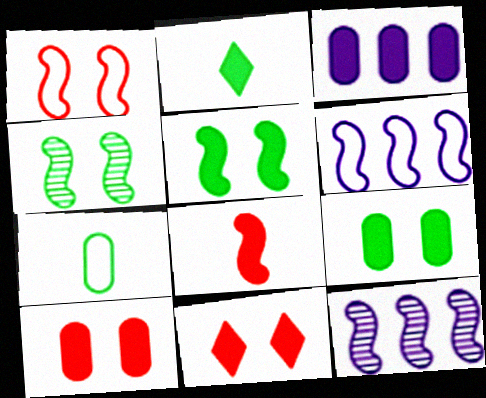[[4, 6, 8], 
[7, 11, 12]]